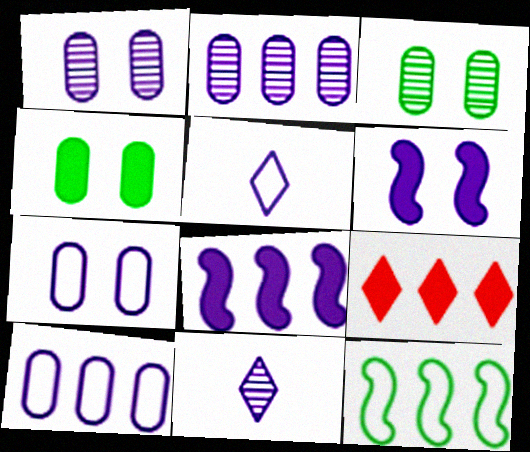[[1, 5, 8], 
[2, 5, 6], 
[2, 9, 12], 
[6, 10, 11], 
[7, 8, 11]]